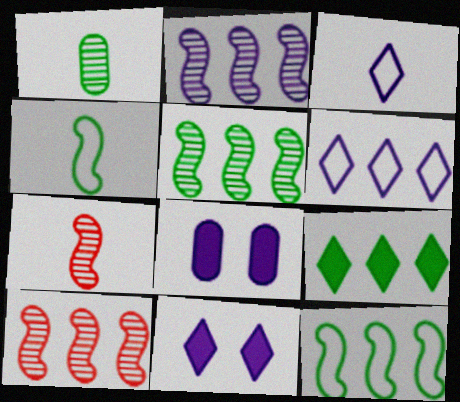[[2, 3, 8], 
[2, 5, 10]]